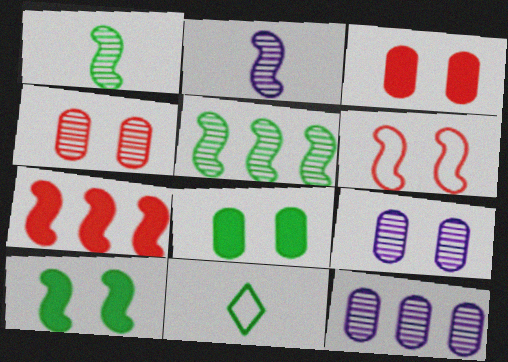[[5, 8, 11], 
[7, 9, 11]]